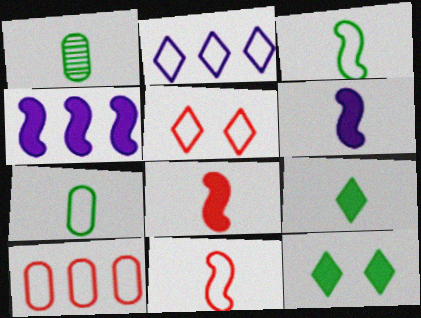[[1, 3, 9], 
[1, 4, 5], 
[5, 10, 11]]